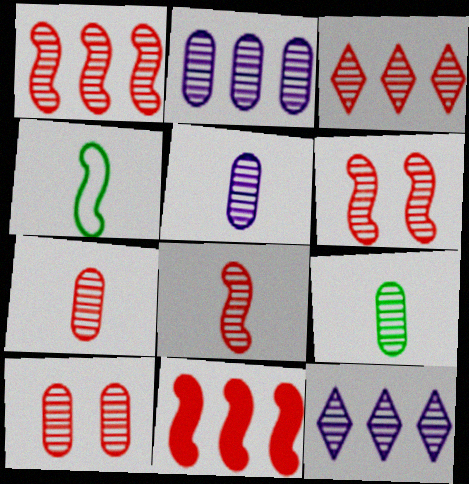[[1, 6, 8], 
[2, 9, 10], 
[3, 6, 7], 
[3, 8, 10], 
[5, 7, 9], 
[6, 9, 12]]